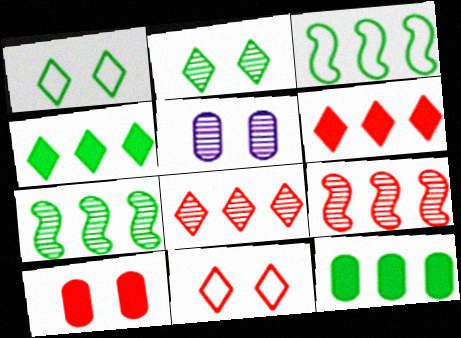[]